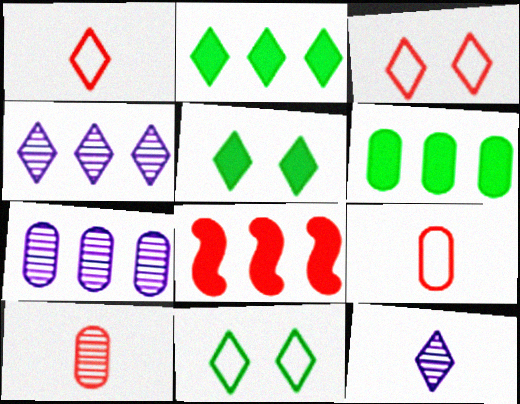[[1, 4, 5], 
[2, 3, 12], 
[3, 8, 10]]